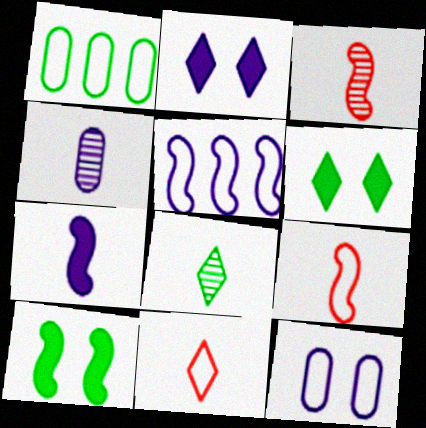[[1, 2, 3], 
[1, 8, 10], 
[2, 4, 5], 
[3, 4, 8], 
[3, 5, 10]]